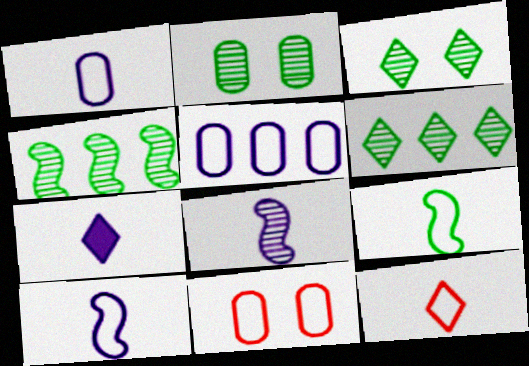[[1, 7, 8], 
[1, 9, 12], 
[4, 7, 11]]